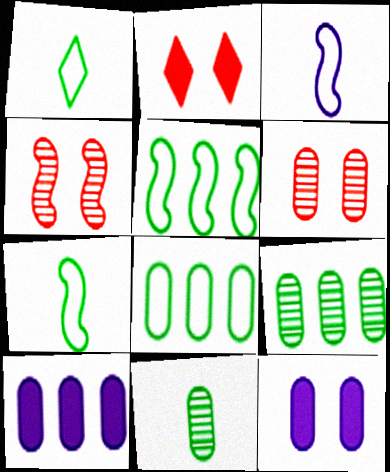[[1, 4, 10], 
[2, 3, 9]]